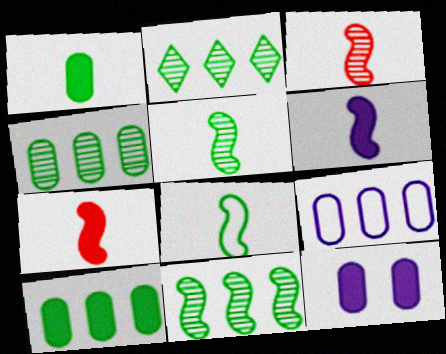[[2, 4, 11], 
[3, 6, 8]]